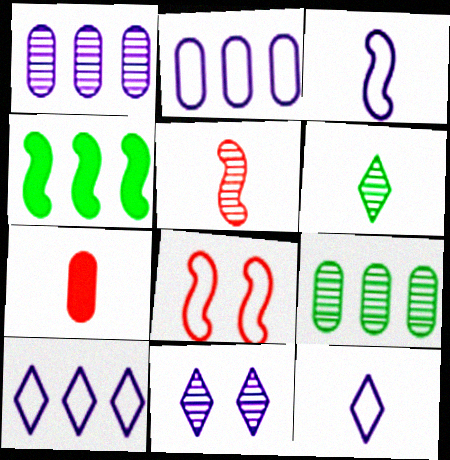[[3, 6, 7], 
[5, 9, 11]]